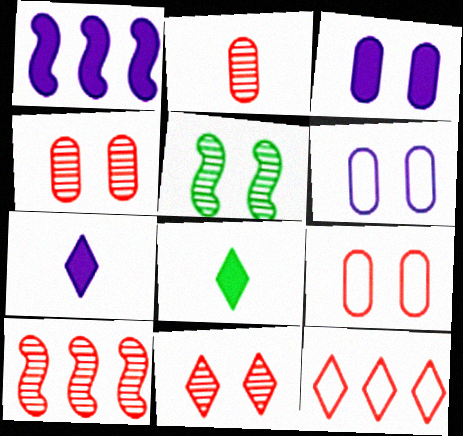[[1, 3, 7], 
[2, 10, 11], 
[6, 8, 10]]